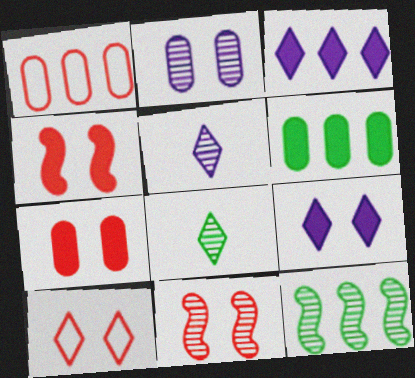[[1, 3, 12], 
[3, 8, 10], 
[7, 10, 11]]